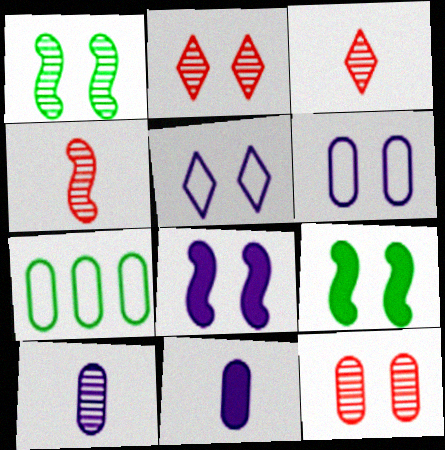[[2, 6, 9], 
[3, 7, 8], 
[5, 9, 12], 
[7, 11, 12]]